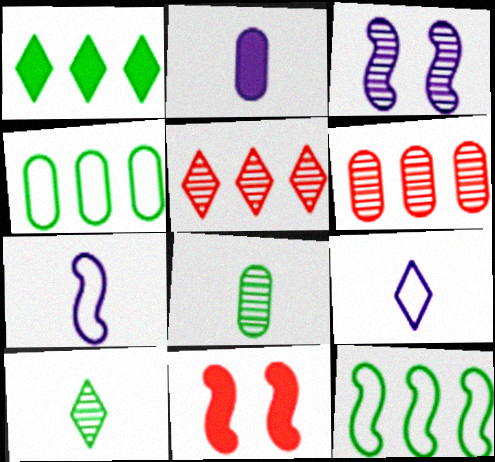[[1, 2, 11], 
[3, 5, 8], 
[3, 6, 10]]